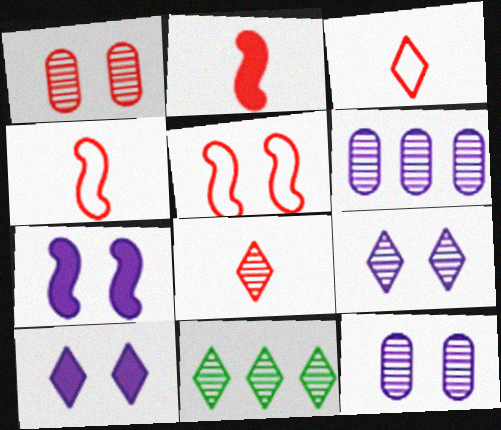[[3, 10, 11], 
[8, 9, 11]]